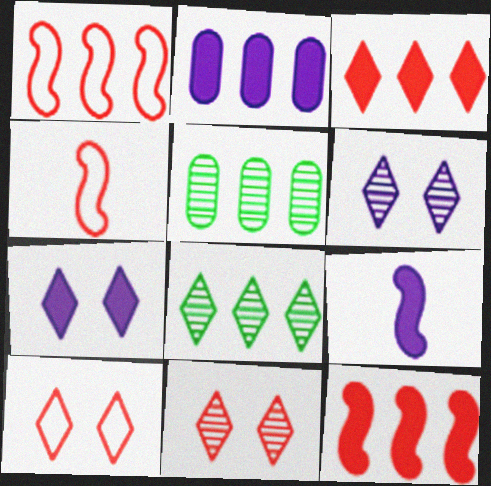[[1, 2, 8], 
[2, 7, 9], 
[4, 5, 7], 
[5, 9, 10]]